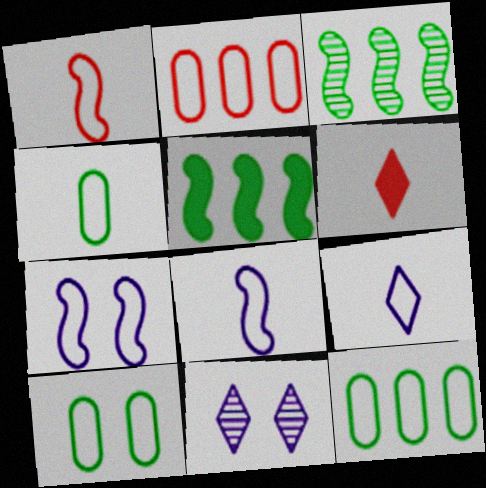[[1, 4, 9], 
[4, 10, 12]]